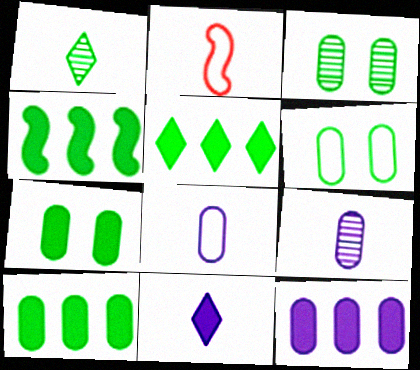[[1, 4, 6], 
[3, 6, 7], 
[4, 5, 10]]